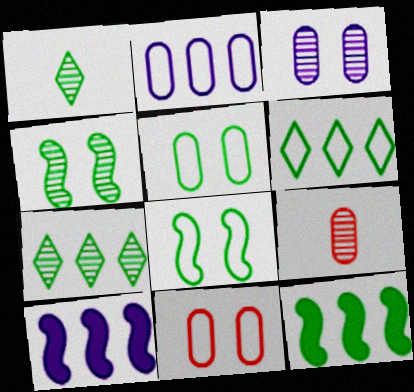[[1, 5, 12], 
[1, 10, 11]]